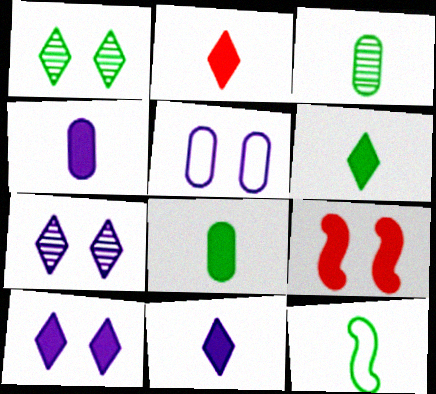[[1, 5, 9], 
[2, 6, 11], 
[3, 6, 12]]